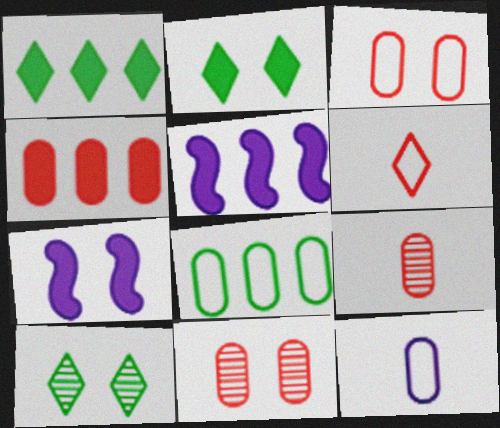[[1, 4, 5], 
[3, 4, 9], 
[3, 7, 10], 
[3, 8, 12]]